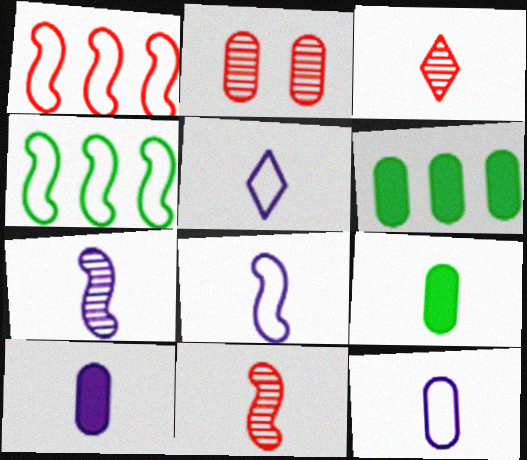[[2, 6, 12], 
[3, 8, 9], 
[5, 7, 10], 
[5, 8, 12], 
[5, 9, 11]]